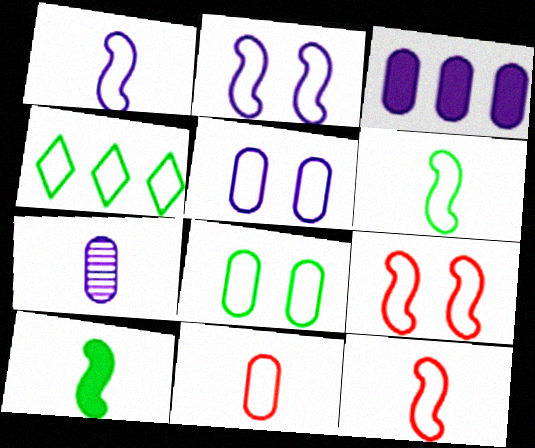[[1, 6, 12], 
[2, 4, 11], 
[3, 5, 7], 
[4, 5, 12], 
[4, 6, 8]]